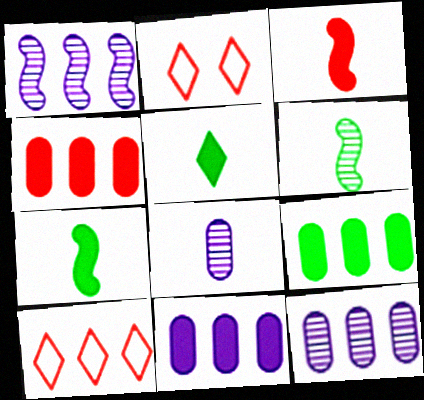[[1, 9, 10], 
[2, 6, 11], 
[2, 7, 12], 
[4, 9, 11]]